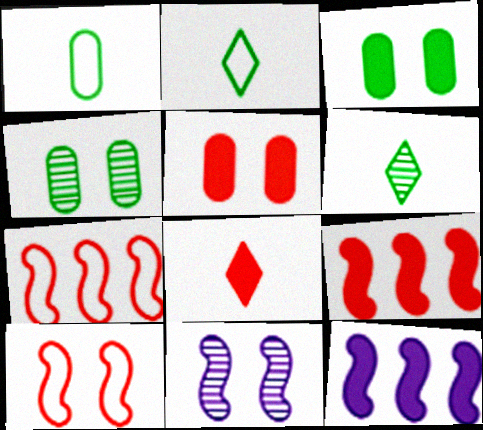[[3, 8, 12], 
[5, 8, 9]]